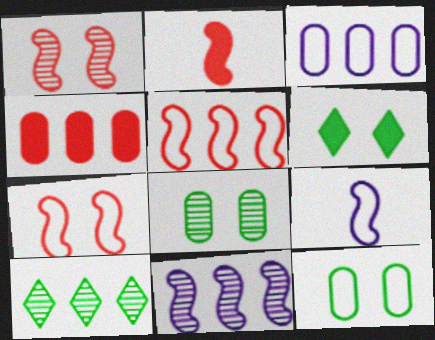[[1, 2, 5]]